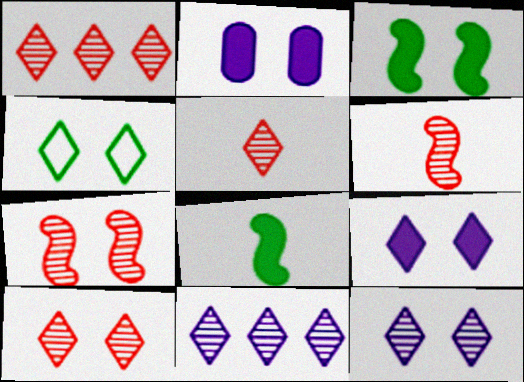[[1, 5, 10], 
[2, 4, 7], 
[4, 9, 10]]